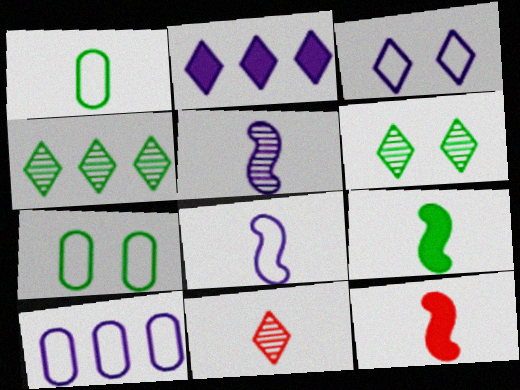[[3, 8, 10], 
[4, 7, 9], 
[6, 10, 12]]